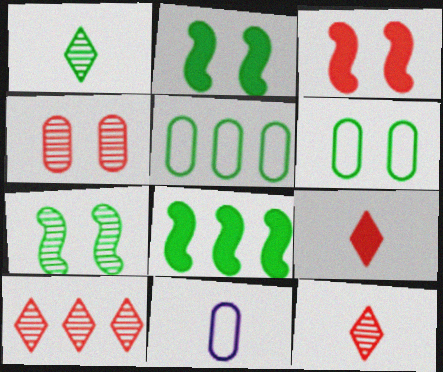[[1, 2, 5], 
[1, 6, 8], 
[2, 10, 11]]